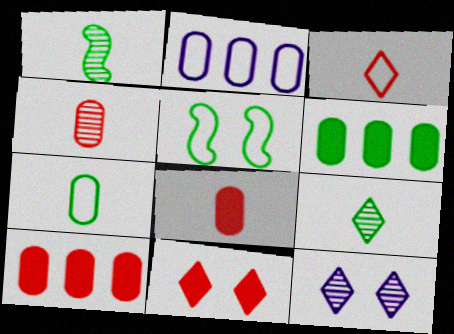[[1, 2, 11], 
[2, 3, 5], 
[5, 6, 9]]